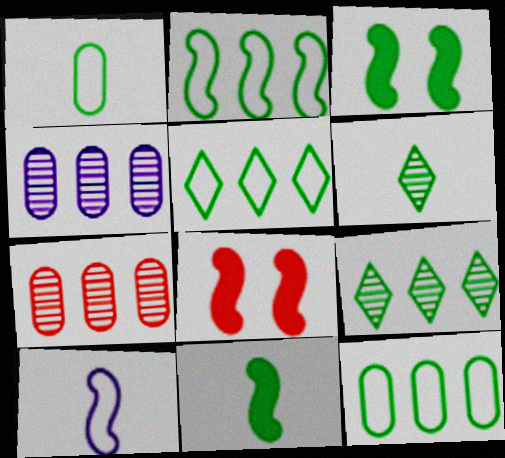[[1, 3, 9], 
[1, 6, 11], 
[2, 5, 12], 
[3, 6, 12]]